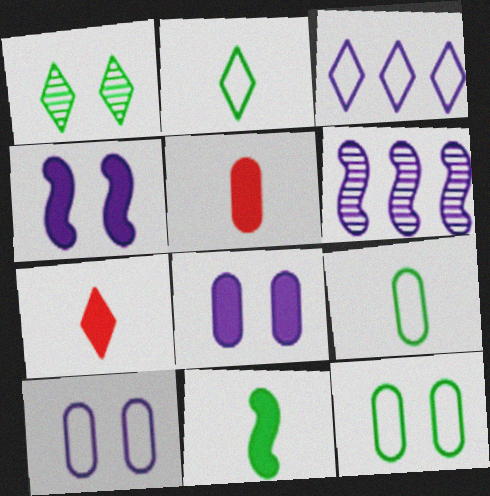[[1, 3, 7], 
[6, 7, 12]]